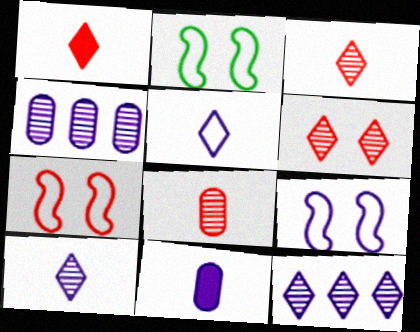[[1, 2, 4], 
[2, 7, 9], 
[9, 11, 12]]